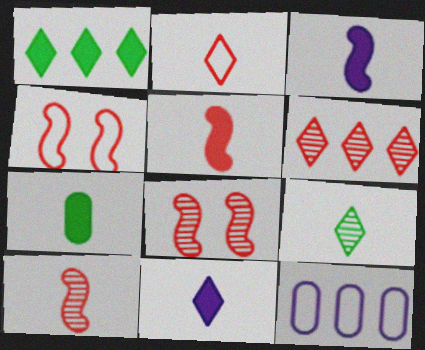[[2, 9, 11], 
[5, 7, 11]]